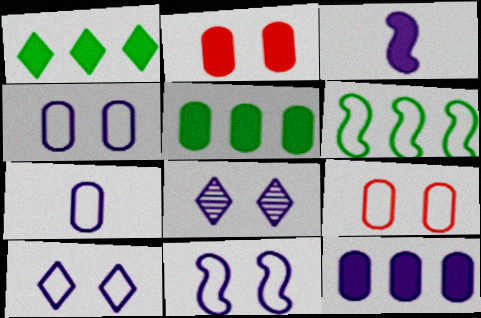[[1, 2, 3], 
[4, 10, 11]]